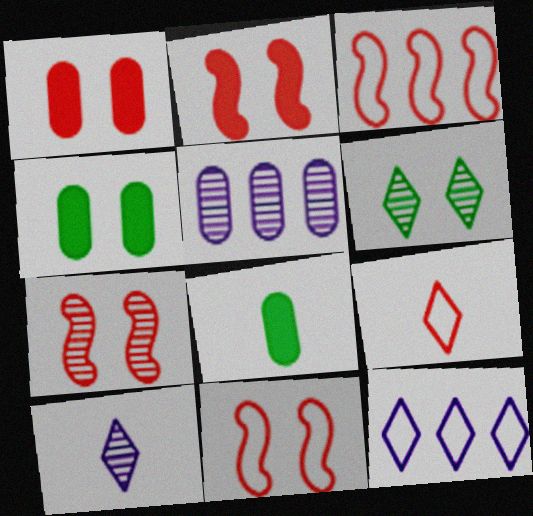[[2, 7, 11], 
[3, 4, 10], 
[7, 8, 12]]